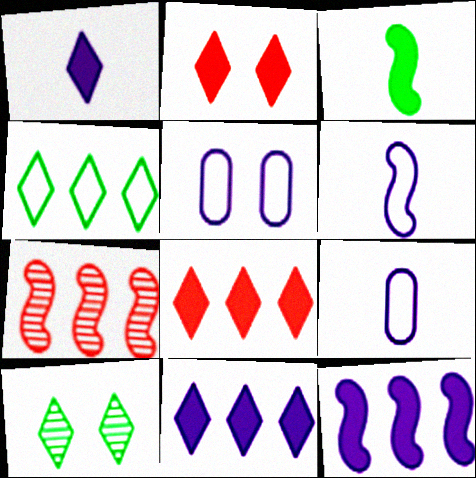[]